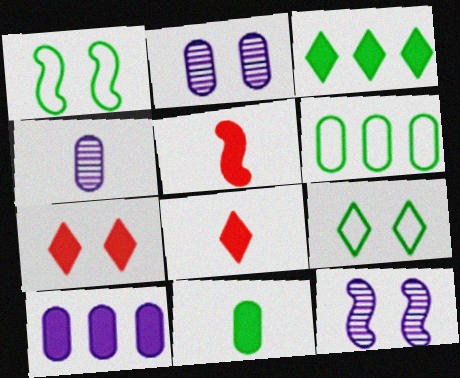[[1, 2, 7], 
[6, 8, 12]]